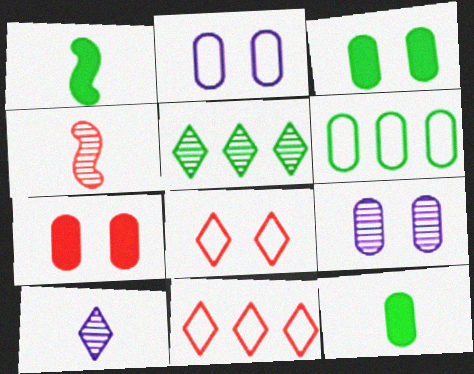[[1, 9, 11], 
[4, 5, 9], 
[4, 7, 11]]